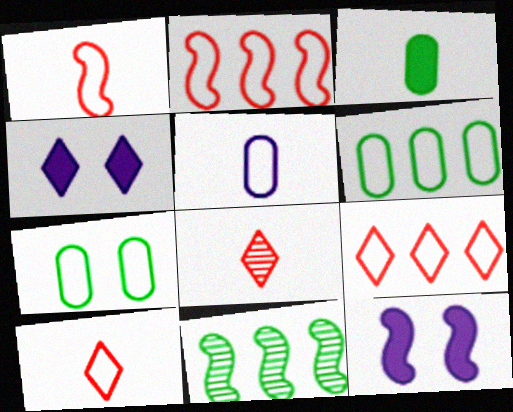[[1, 11, 12], 
[6, 8, 12]]